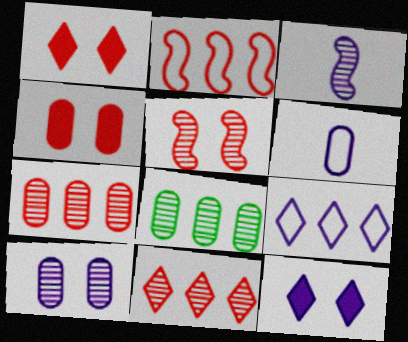[[4, 6, 8]]